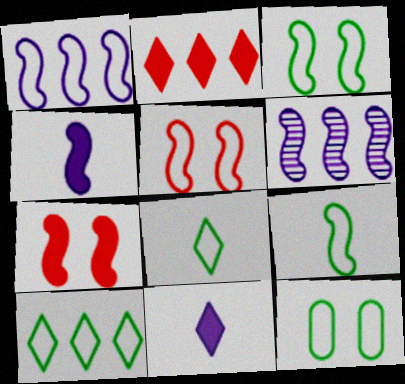[[1, 5, 9], 
[6, 7, 9], 
[9, 10, 12]]